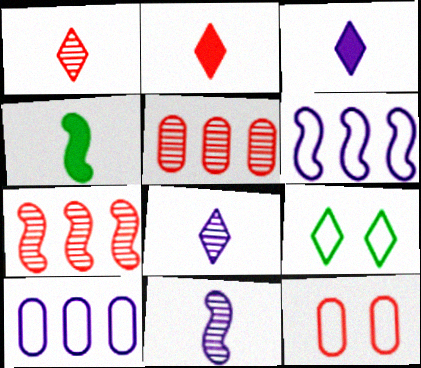[[2, 7, 12]]